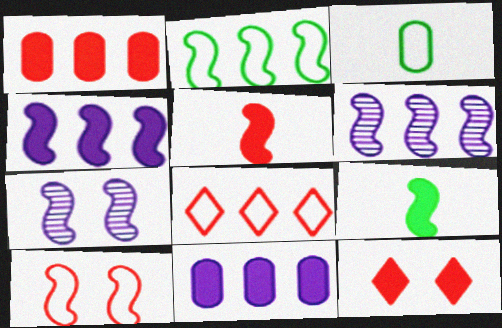[[1, 5, 12], 
[2, 5, 7], 
[3, 6, 12], 
[6, 9, 10], 
[9, 11, 12]]